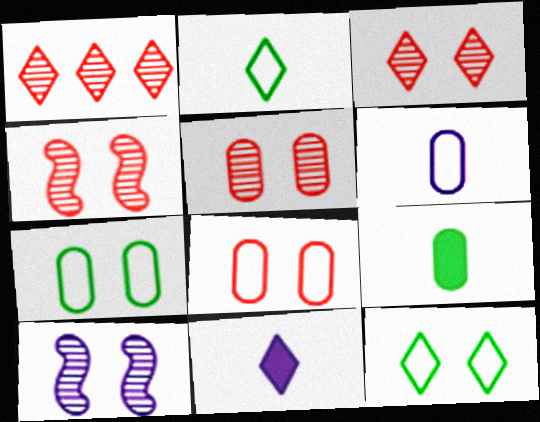[[1, 11, 12], 
[3, 4, 5]]